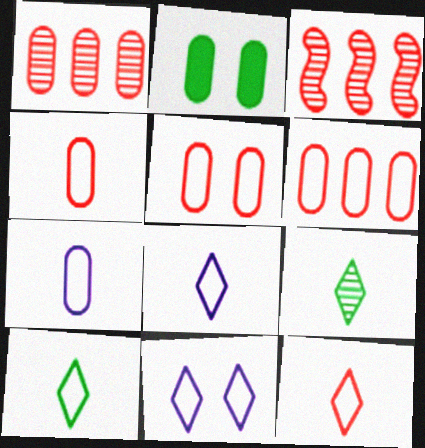[[1, 2, 7], 
[2, 3, 8], 
[4, 5, 6], 
[8, 10, 12]]